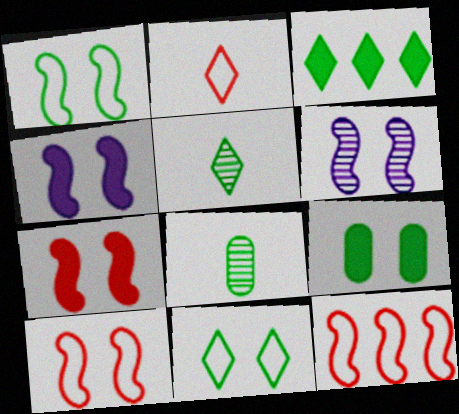[[1, 3, 8], 
[1, 6, 7], 
[3, 5, 11]]